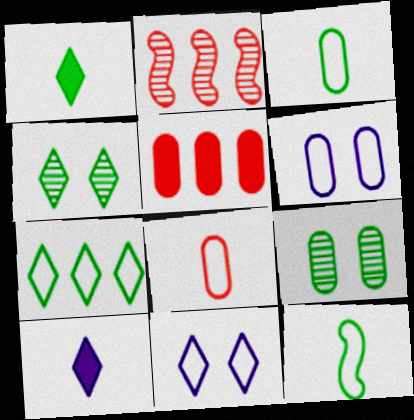[[1, 2, 6], 
[1, 4, 7]]